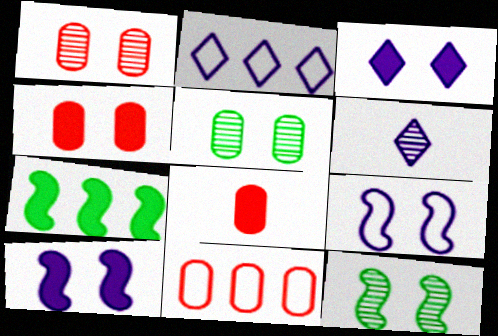[[1, 8, 11], 
[2, 3, 6], 
[2, 8, 12], 
[3, 7, 8]]